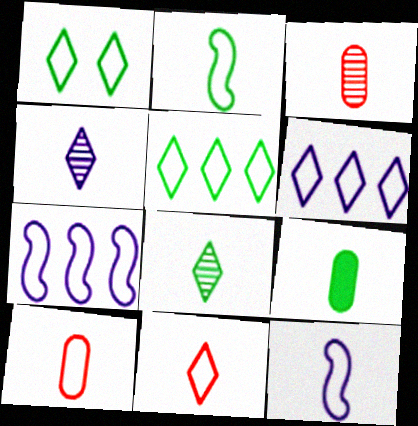[[1, 6, 11], 
[1, 7, 10], 
[2, 8, 9]]